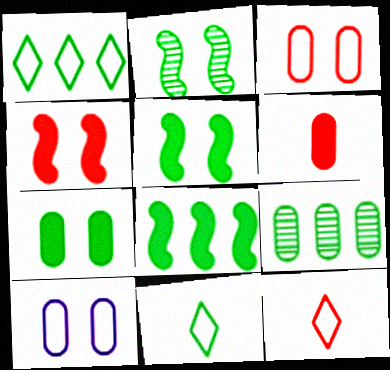[[1, 8, 9], 
[5, 9, 11], 
[6, 9, 10]]